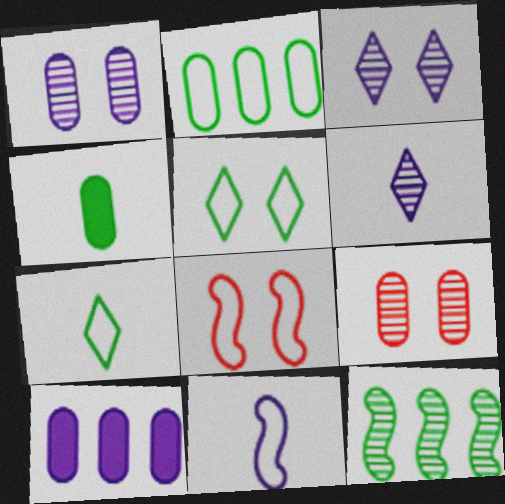[[3, 10, 11], 
[4, 5, 12], 
[6, 9, 12]]